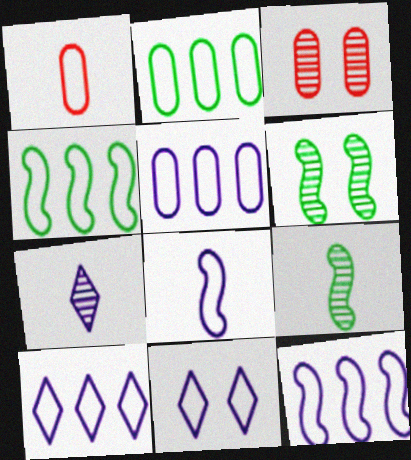[[1, 4, 11], 
[5, 8, 11], 
[5, 10, 12]]